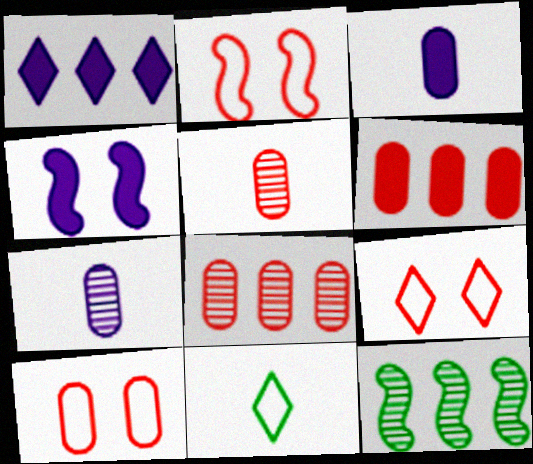[[1, 3, 4], 
[2, 9, 10], 
[3, 9, 12], 
[4, 8, 11], 
[5, 6, 10]]